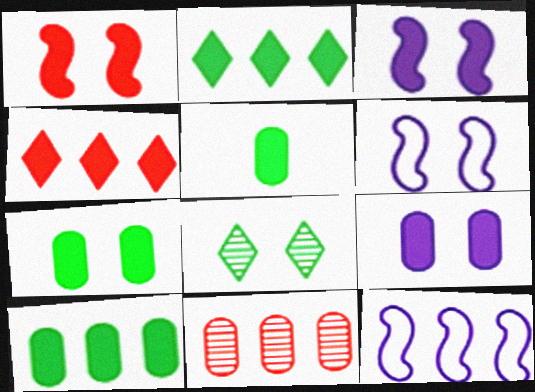[[2, 11, 12], 
[3, 4, 5], 
[5, 7, 10]]